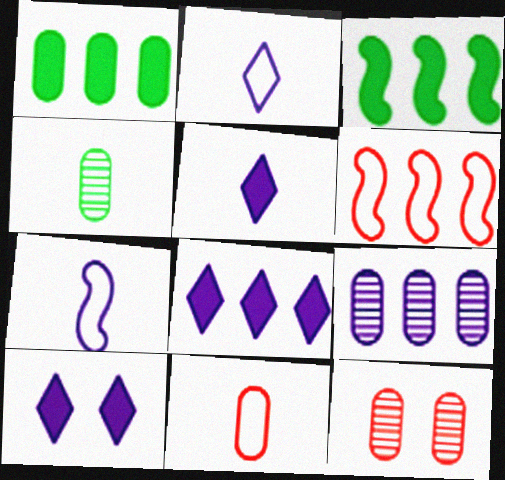[[2, 3, 12], 
[4, 6, 10], 
[4, 9, 12], 
[5, 8, 10], 
[7, 9, 10]]